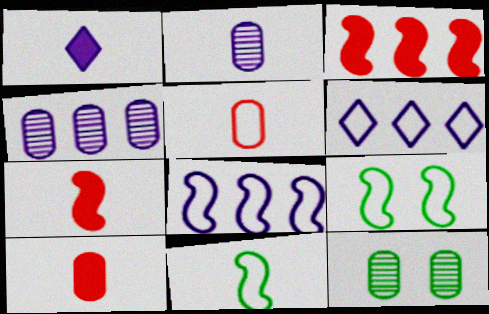[[5, 6, 9], 
[6, 7, 12]]